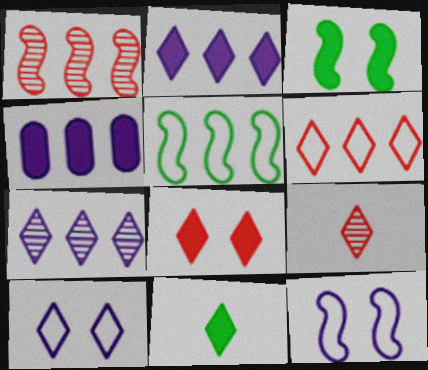[[2, 8, 11], 
[6, 8, 9]]